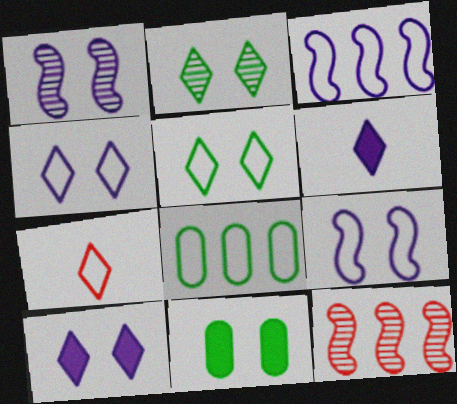[[7, 8, 9]]